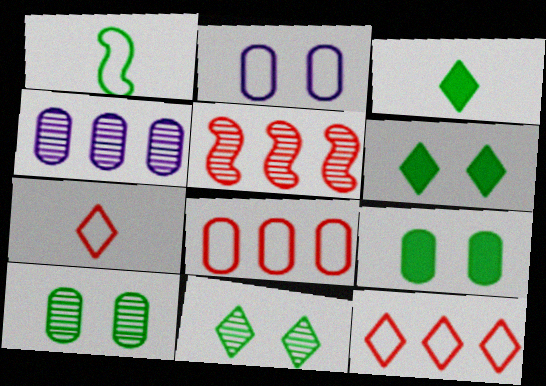[[1, 2, 12], 
[2, 3, 5]]